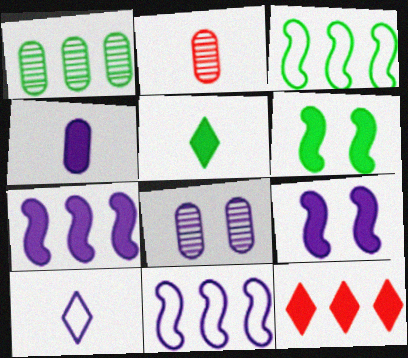[[1, 2, 8], 
[1, 11, 12], 
[4, 6, 12], 
[7, 8, 10]]